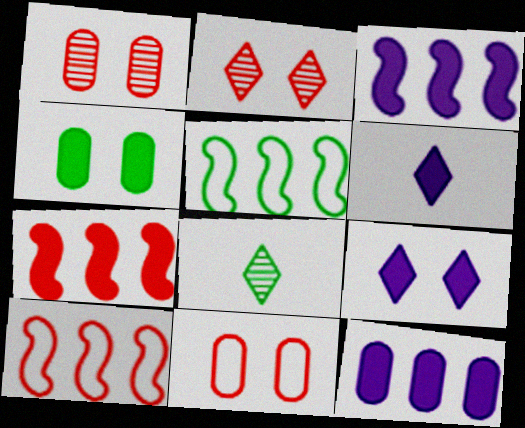[[1, 5, 6], 
[3, 8, 11], 
[4, 5, 8], 
[4, 6, 7]]